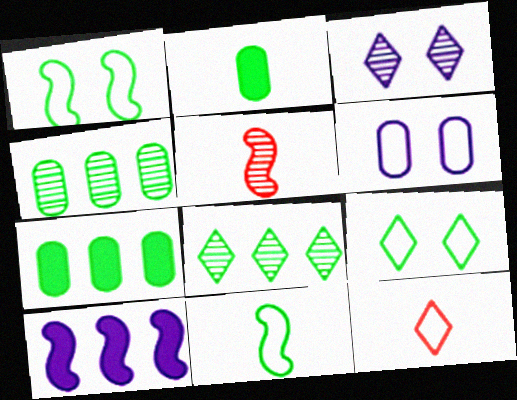[[1, 2, 8], 
[1, 5, 10], 
[3, 4, 5]]